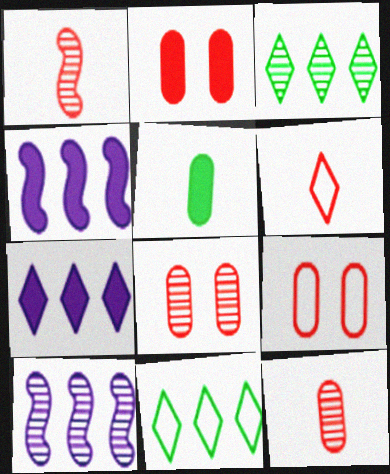[[2, 8, 9]]